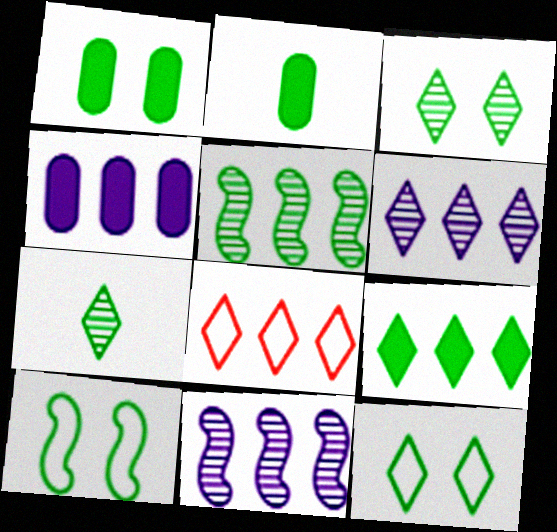[[1, 3, 10], 
[2, 5, 12], 
[4, 5, 8], 
[6, 8, 9], 
[7, 9, 12]]